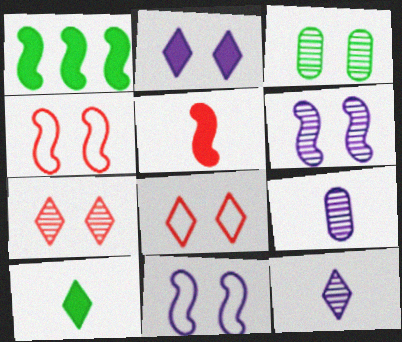[[1, 8, 9], 
[2, 3, 4], 
[3, 6, 7]]